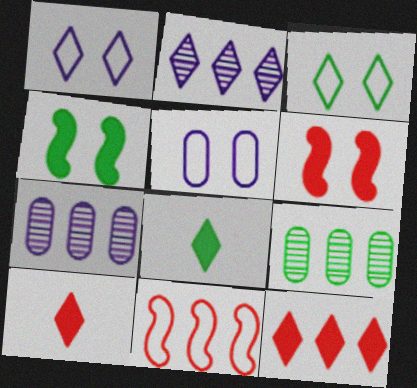[[2, 3, 10]]